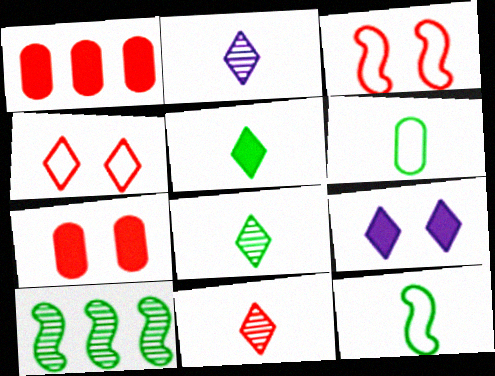[[1, 3, 11], 
[2, 8, 11]]